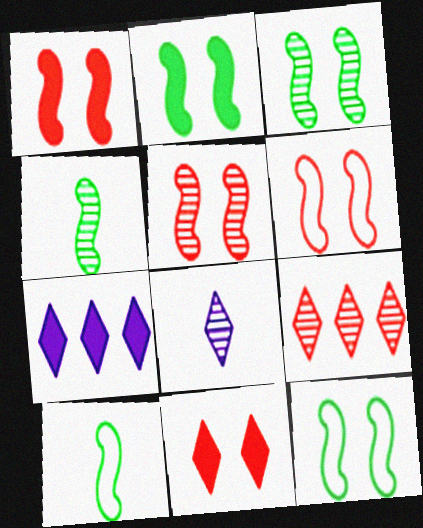[[1, 5, 6], 
[2, 3, 12]]